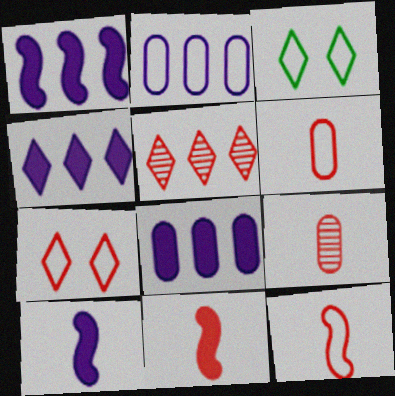[[1, 3, 9], 
[1, 4, 8], 
[2, 3, 12]]